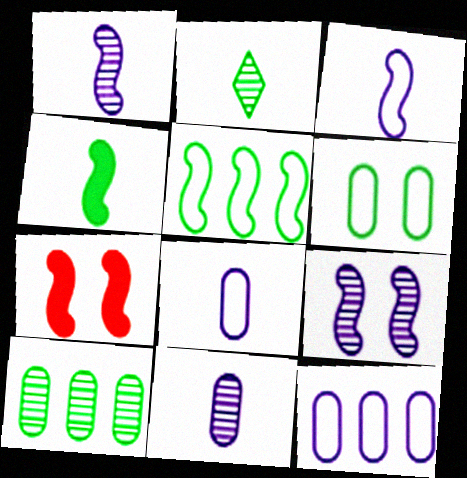[[1, 5, 7], 
[2, 7, 12]]